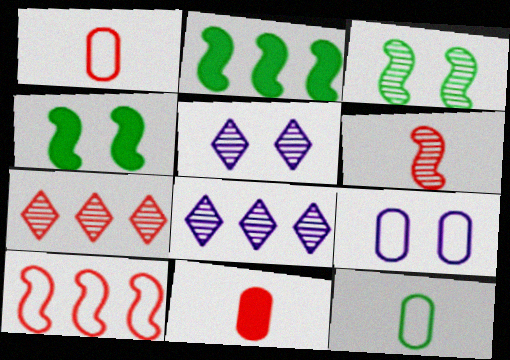[[1, 2, 5], 
[1, 4, 8]]